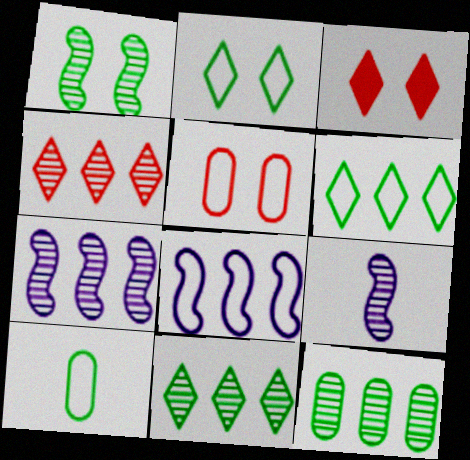[[3, 7, 10], 
[4, 7, 12]]